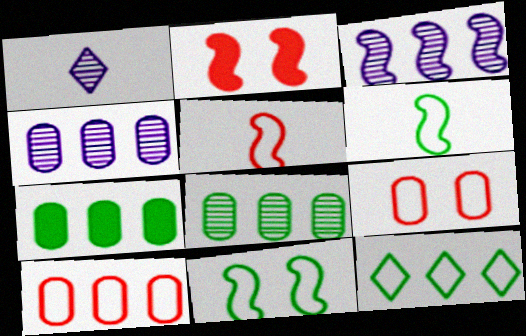[[2, 3, 6], 
[4, 7, 10]]